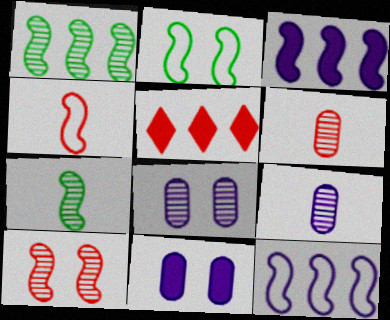[[2, 4, 12], 
[2, 5, 9]]